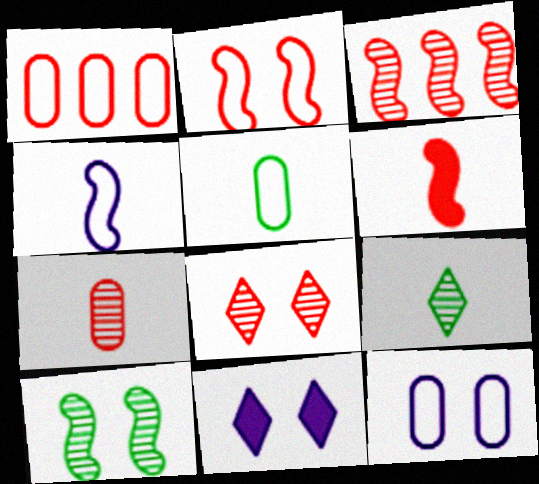[[1, 5, 12], 
[1, 6, 8], 
[2, 3, 6], 
[3, 5, 11], 
[3, 7, 8]]